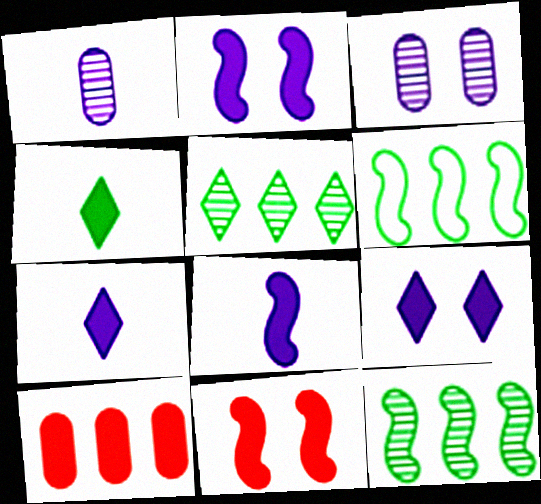[[2, 4, 10]]